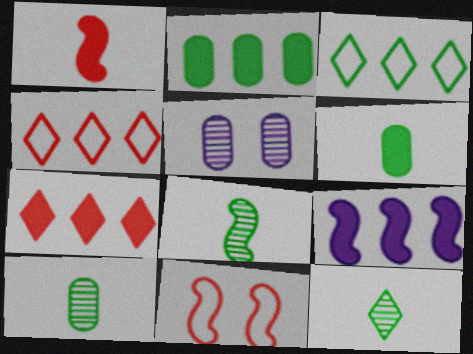[[1, 3, 5], 
[2, 7, 9], 
[8, 9, 11], 
[8, 10, 12]]